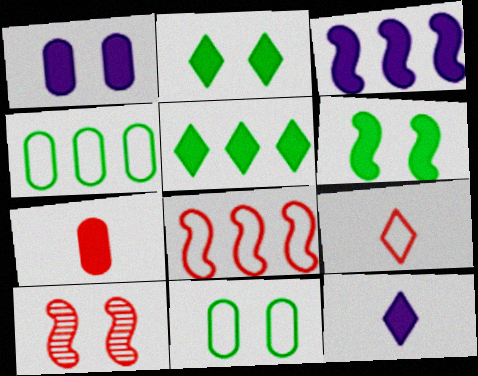[[1, 3, 12], 
[2, 3, 7], 
[4, 10, 12]]